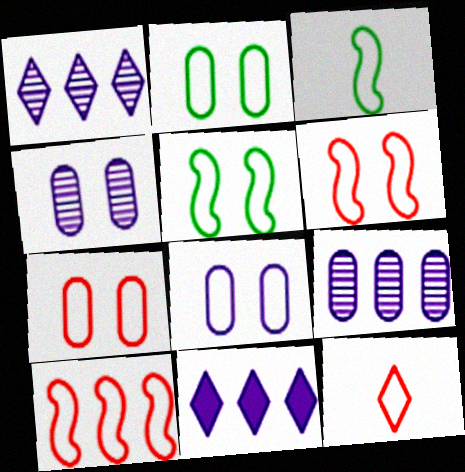[[2, 7, 8], 
[7, 10, 12]]